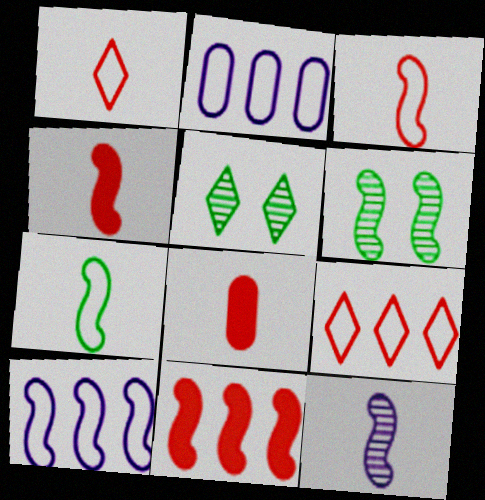[[2, 4, 5], 
[4, 6, 10], 
[4, 7, 12], 
[5, 8, 10]]